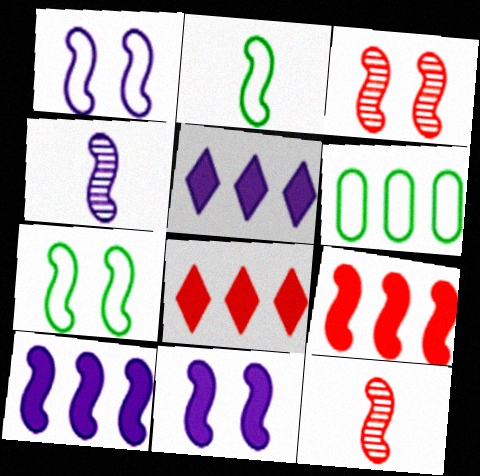[[1, 4, 10], 
[2, 3, 10], 
[3, 7, 11], 
[4, 7, 9], 
[7, 10, 12]]